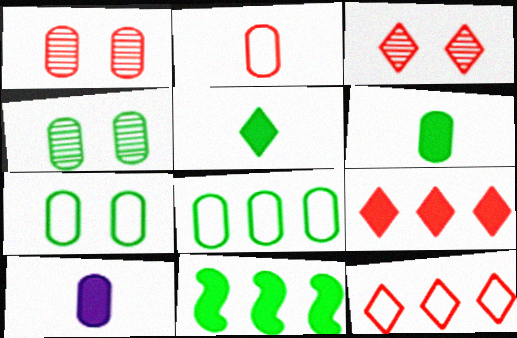[[1, 8, 10], 
[4, 6, 8]]